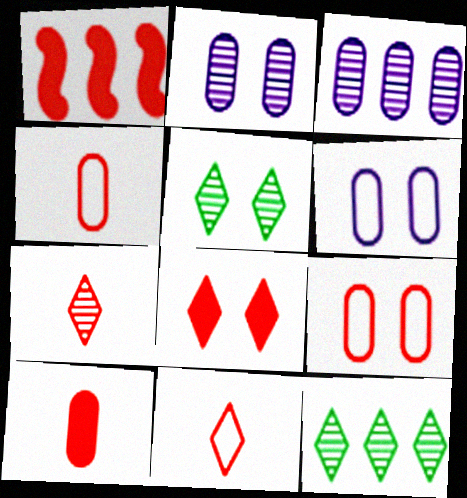[[1, 7, 9], 
[1, 8, 10]]